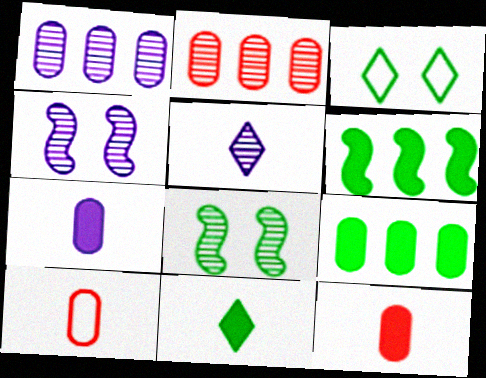[[1, 4, 5], 
[2, 5, 8]]